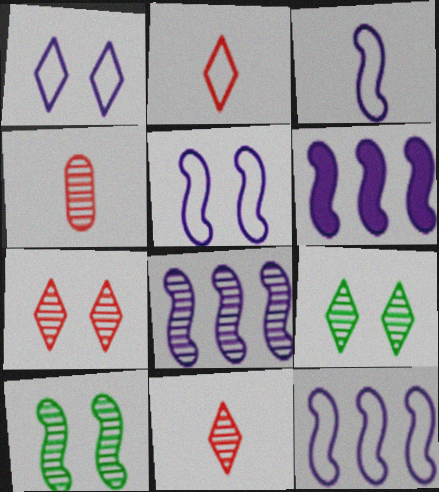[[3, 5, 12], 
[4, 8, 9], 
[6, 8, 12]]